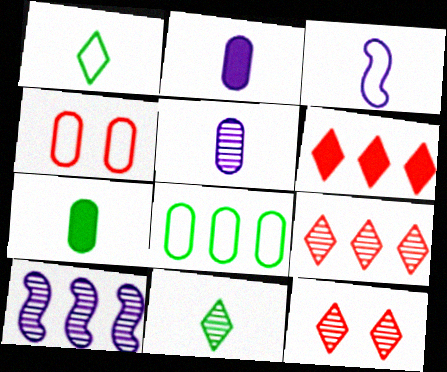[[6, 8, 10]]